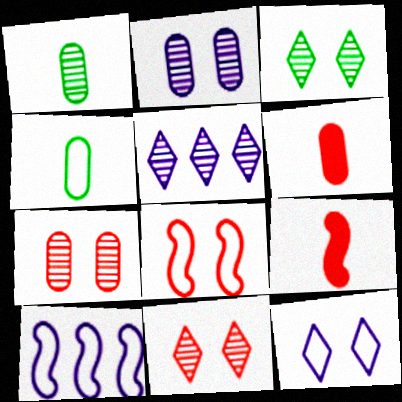[[3, 6, 10]]